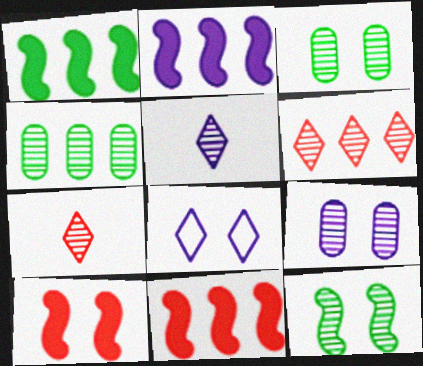[[1, 2, 11], 
[3, 8, 10]]